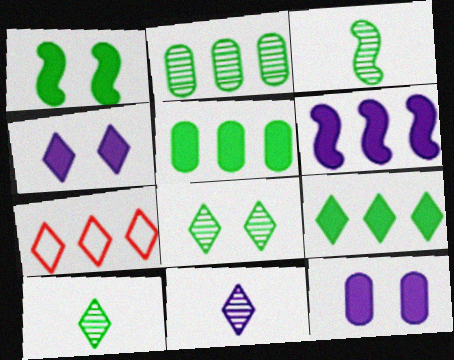[[2, 3, 8], 
[2, 6, 7], 
[3, 7, 12], 
[4, 7, 10]]